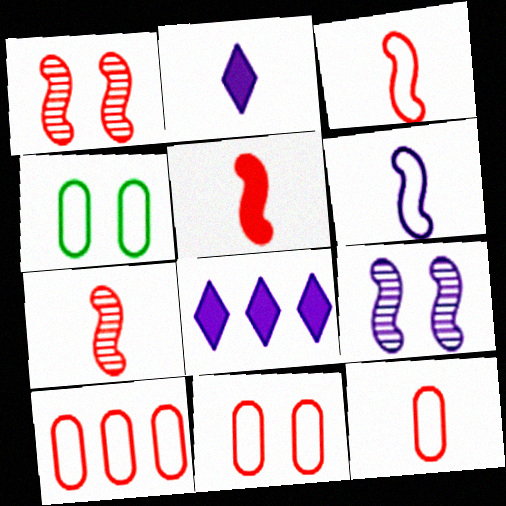[[3, 5, 7], 
[4, 7, 8], 
[10, 11, 12]]